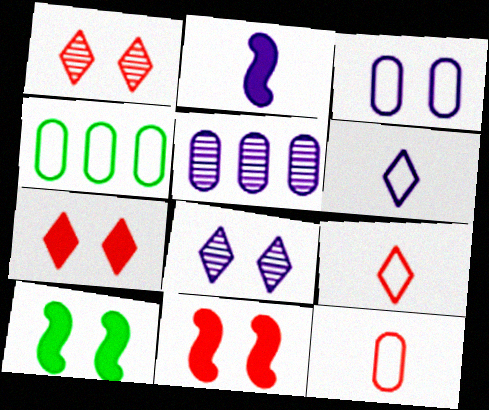[[1, 2, 4], 
[1, 3, 10], 
[3, 4, 12], 
[5, 9, 10]]